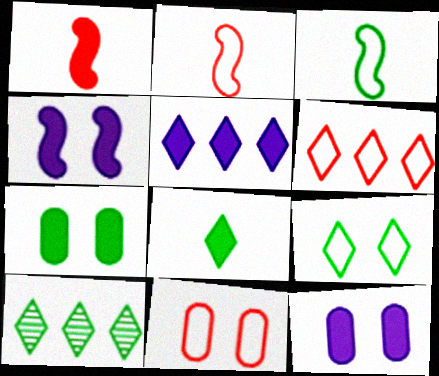[[1, 5, 7], 
[2, 6, 11], 
[2, 10, 12], 
[3, 7, 10], 
[5, 6, 10], 
[8, 9, 10]]